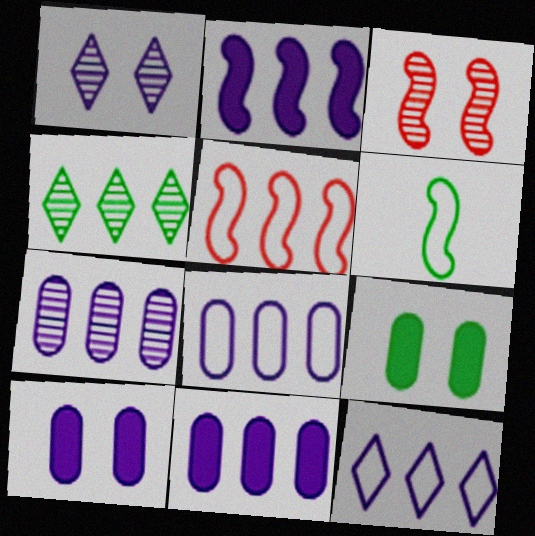[[2, 3, 6], 
[2, 7, 12], 
[4, 5, 11], 
[4, 6, 9], 
[7, 8, 11]]